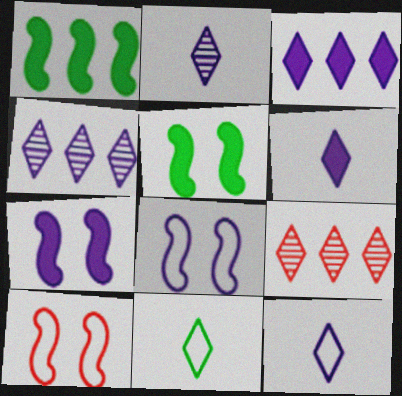[[2, 6, 12]]